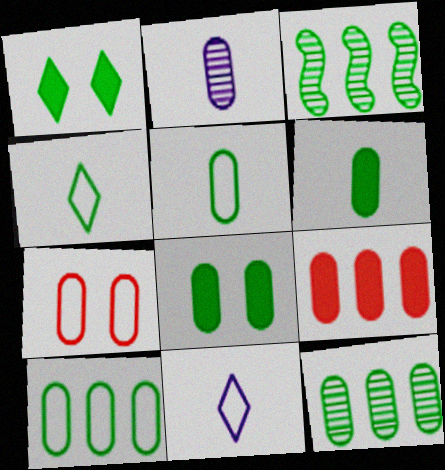[[1, 3, 5], 
[3, 4, 8], 
[5, 8, 12]]